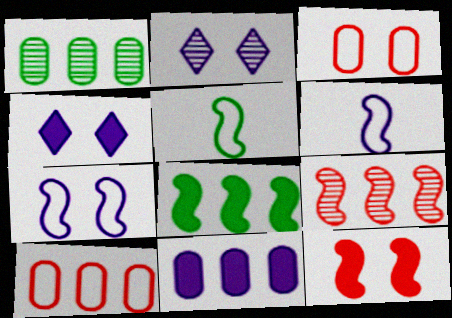[[1, 10, 11], 
[2, 6, 11]]